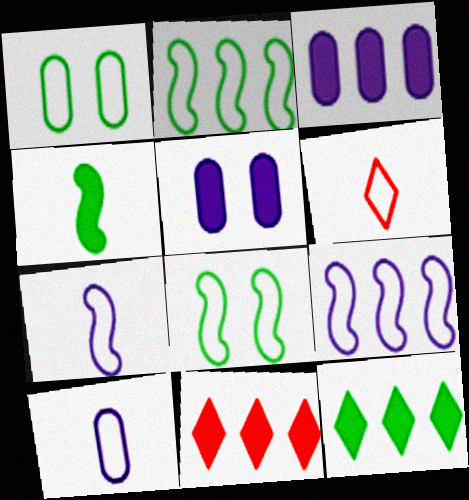[[1, 6, 9], 
[4, 5, 11]]